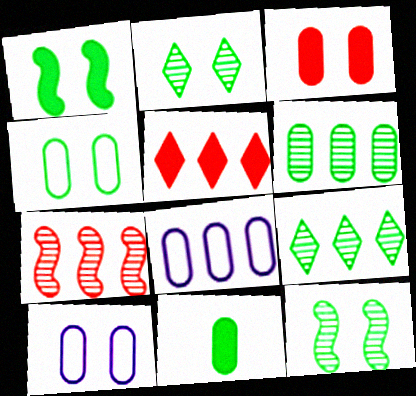[[1, 2, 4], 
[4, 6, 11]]